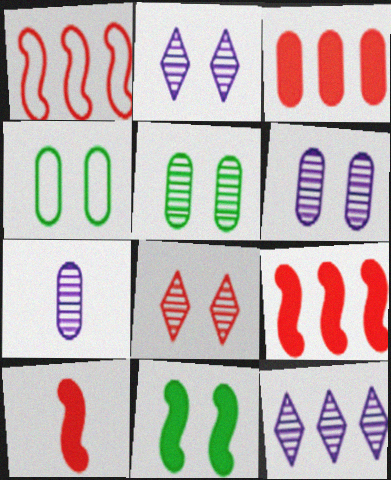[[3, 4, 7], 
[4, 10, 12]]